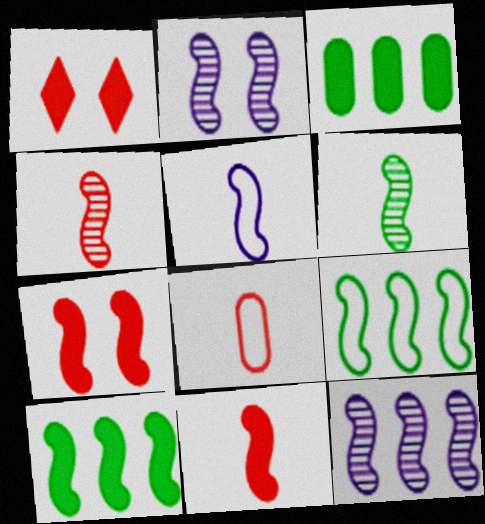[[2, 9, 11], 
[5, 6, 11]]